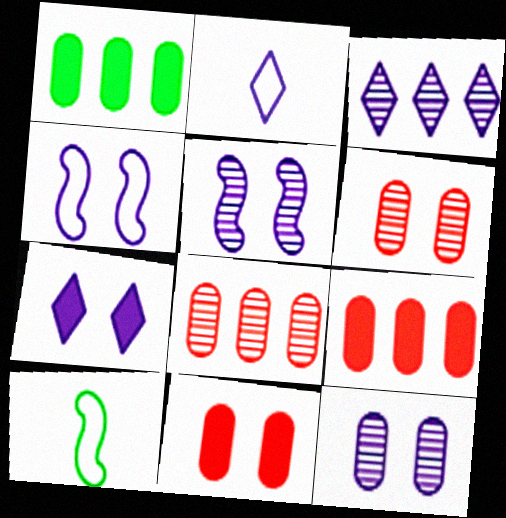[[2, 3, 7], 
[3, 10, 11], 
[4, 7, 12], 
[7, 8, 10]]